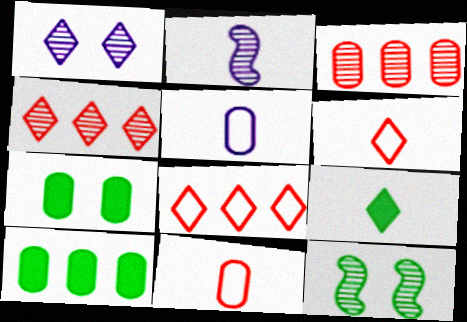[[1, 8, 9], 
[2, 7, 8], 
[2, 9, 11], 
[3, 5, 7]]